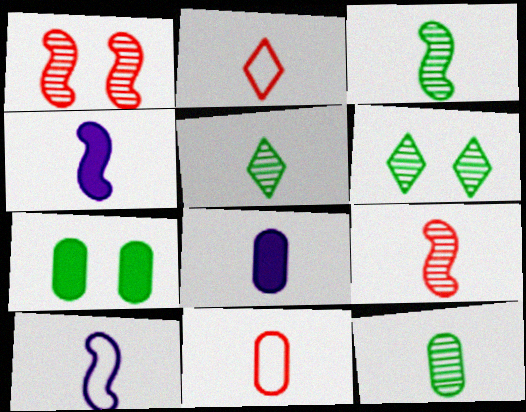[[2, 3, 8], 
[2, 4, 12], 
[3, 5, 12], 
[4, 5, 11], 
[8, 11, 12]]